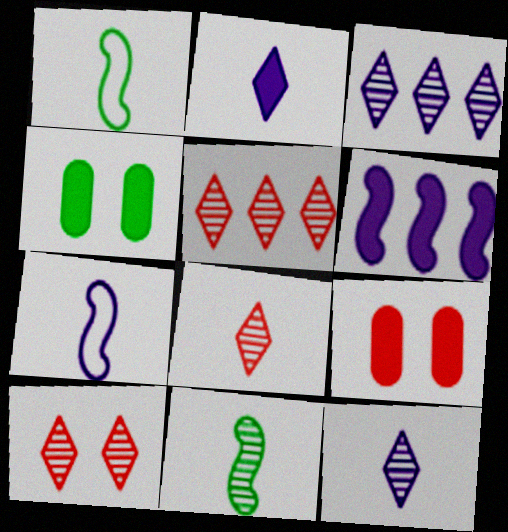[[1, 3, 9], 
[4, 5, 7], 
[5, 8, 10]]